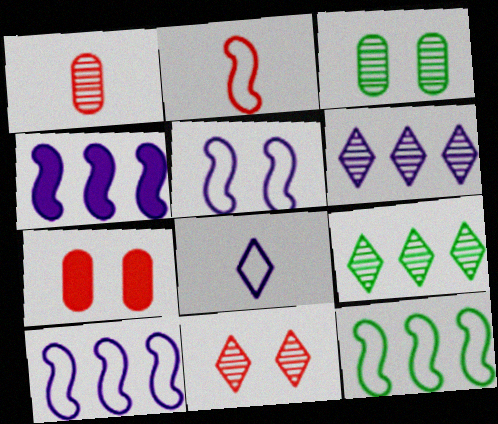[[2, 5, 12]]